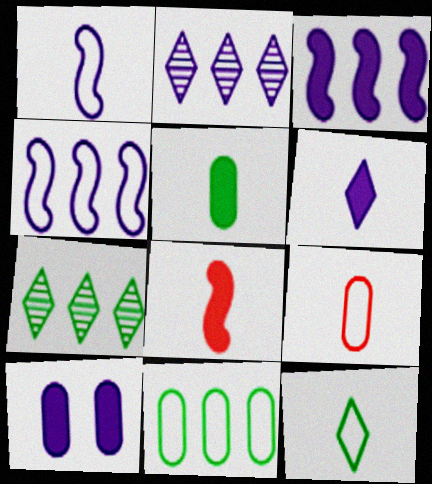[[1, 2, 10], 
[1, 9, 12], 
[3, 6, 10], 
[5, 6, 8]]